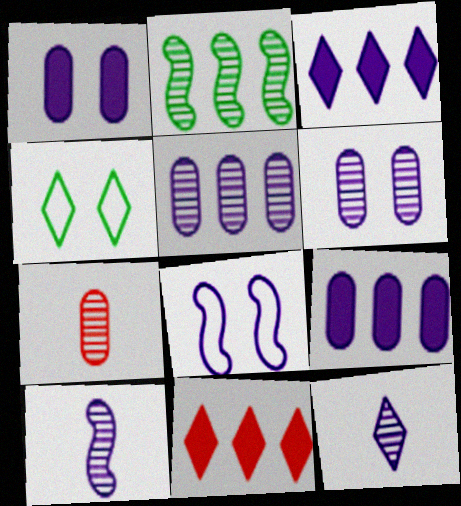[[4, 11, 12], 
[8, 9, 12]]